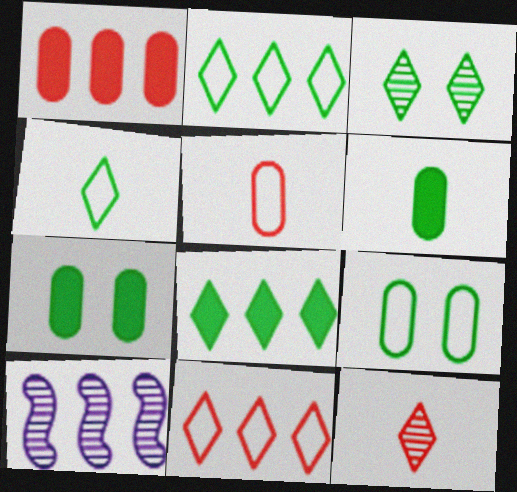[[1, 2, 10], 
[3, 4, 8]]